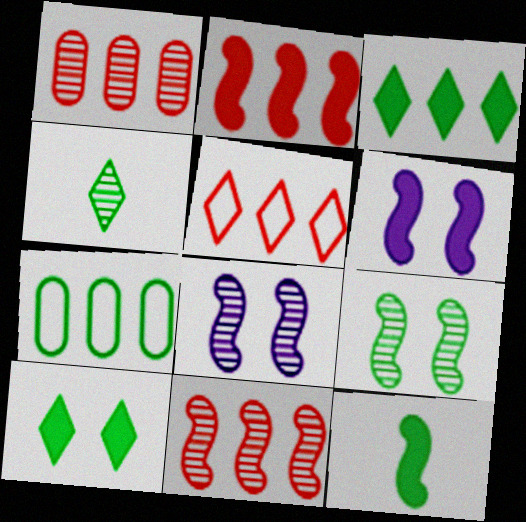[[1, 2, 5], 
[1, 4, 8], 
[2, 6, 12]]